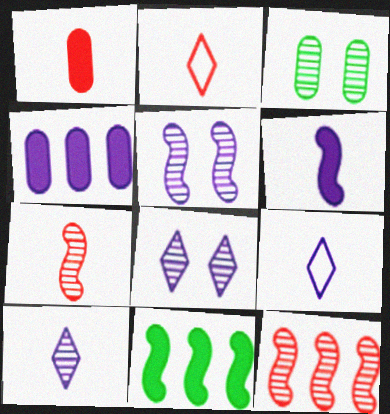[[1, 2, 7], 
[3, 10, 12], 
[4, 5, 9]]